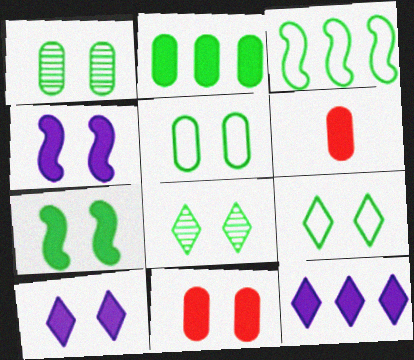[[1, 7, 9], 
[5, 7, 8], 
[6, 7, 12], 
[7, 10, 11]]